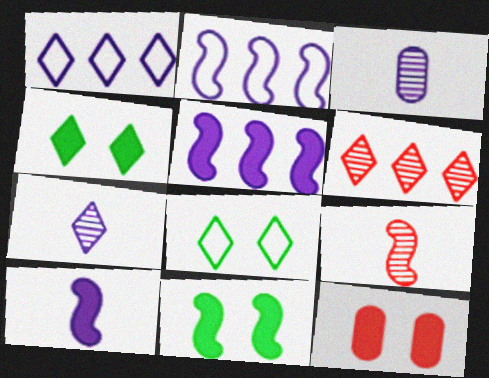[[2, 9, 11]]